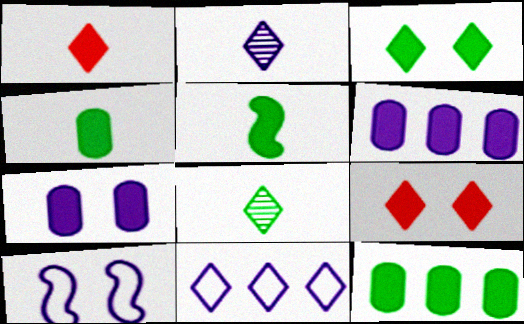[[2, 6, 10], 
[3, 5, 12], 
[5, 6, 9], 
[8, 9, 11]]